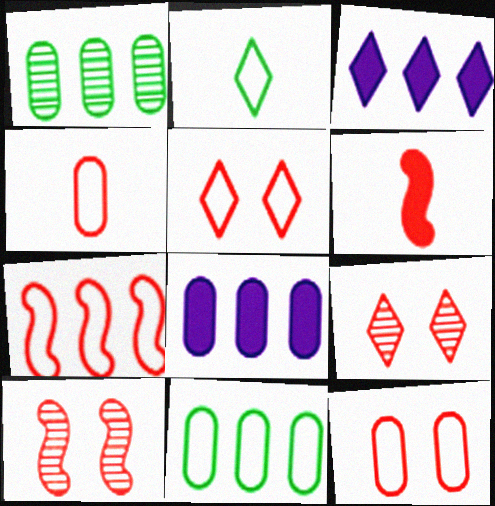[[1, 3, 7], 
[2, 3, 9], 
[2, 8, 10], 
[4, 5, 7], 
[6, 7, 10]]